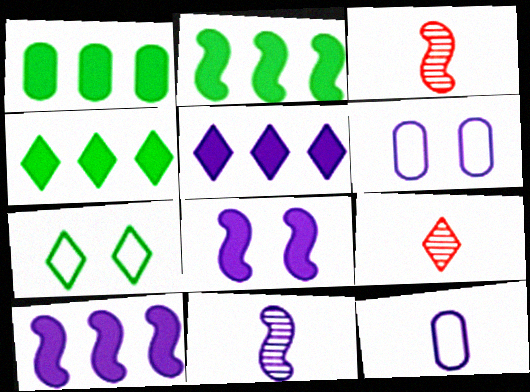[[1, 2, 4], 
[2, 6, 9], 
[3, 4, 6], 
[5, 6, 11], 
[5, 7, 9]]